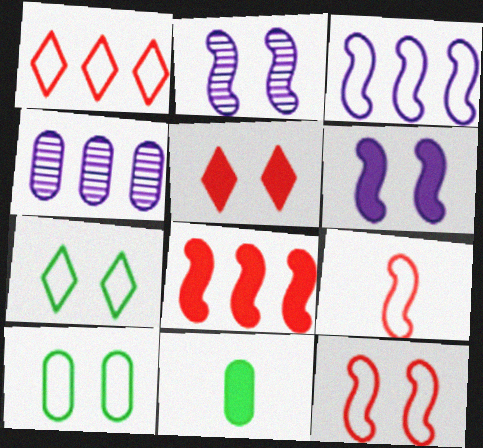[[1, 2, 11], 
[2, 5, 10]]